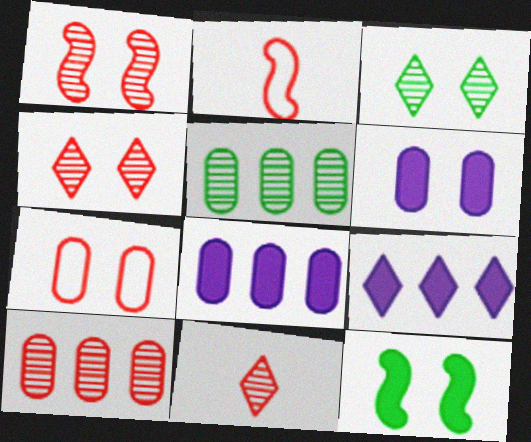[[1, 10, 11], 
[2, 3, 8]]